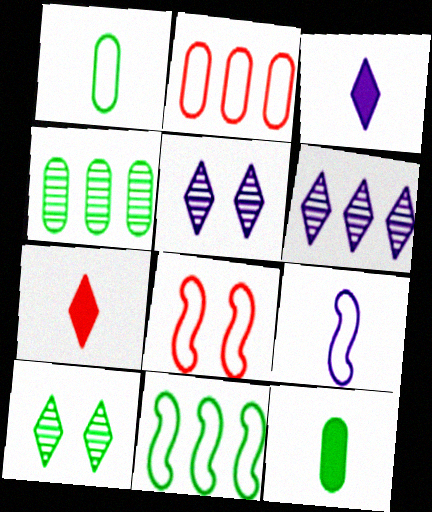[[3, 4, 8], 
[6, 8, 12], 
[8, 9, 11], 
[10, 11, 12]]